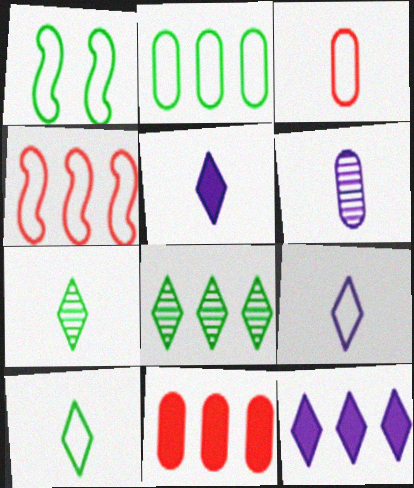[[1, 2, 10]]